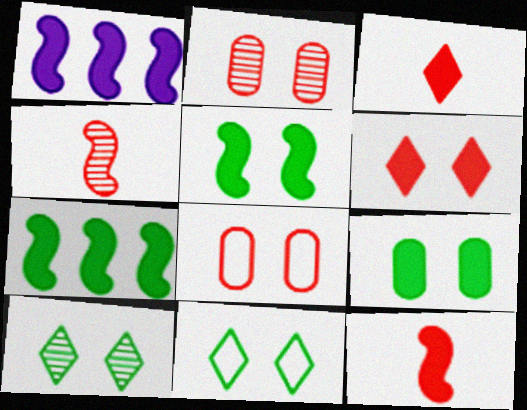[[1, 3, 9], 
[1, 5, 12]]